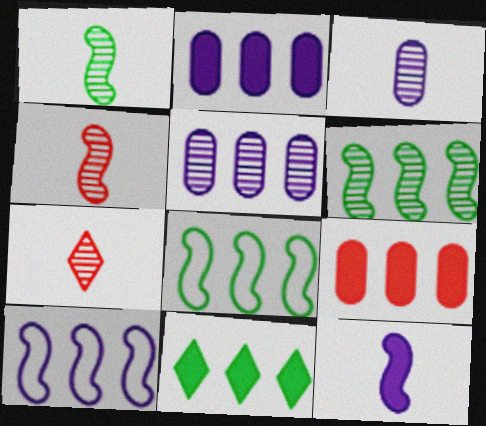[[1, 3, 7]]